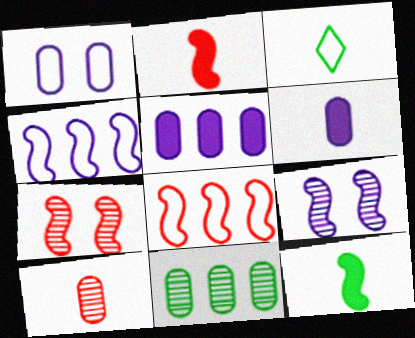[[1, 3, 8], 
[2, 7, 8], 
[3, 5, 7], 
[4, 7, 12], 
[8, 9, 12]]